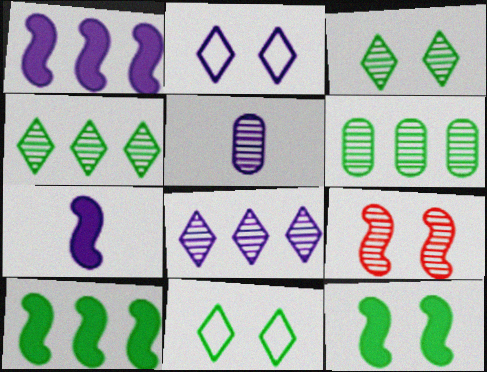[[1, 2, 5], 
[4, 5, 9]]